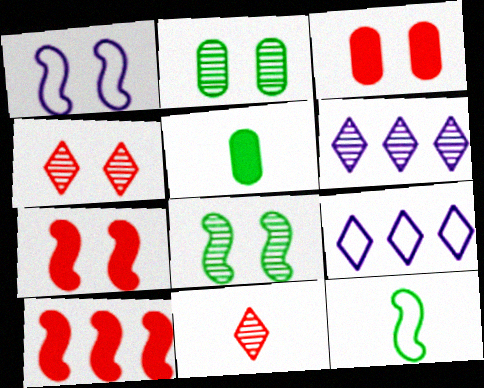[[1, 7, 8], 
[3, 6, 12]]